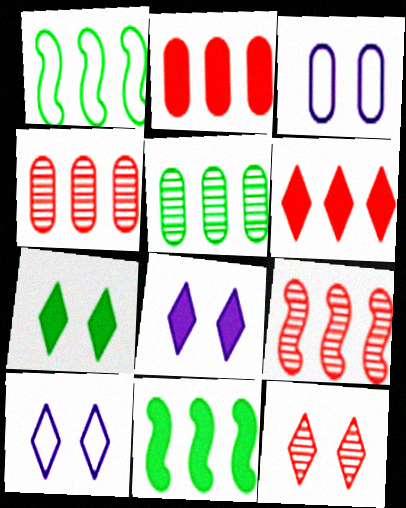[[7, 10, 12]]